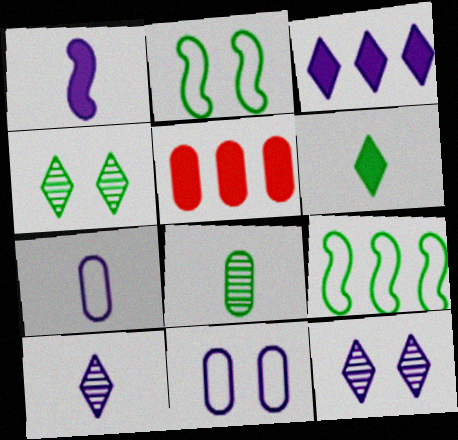[[1, 7, 10], 
[2, 5, 10], 
[5, 8, 11]]